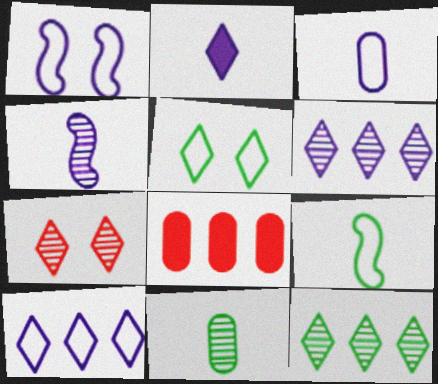[[1, 3, 10], 
[2, 3, 4], 
[4, 5, 8]]